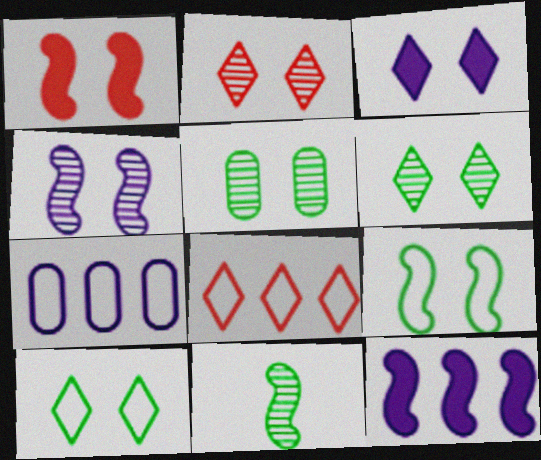[[1, 4, 9], 
[2, 3, 10], 
[2, 4, 5]]